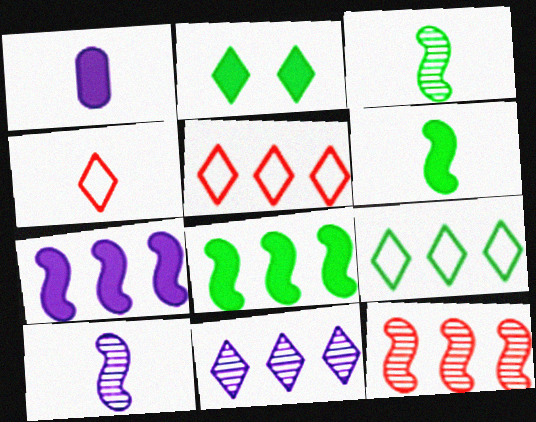[[1, 3, 4], 
[2, 4, 11]]